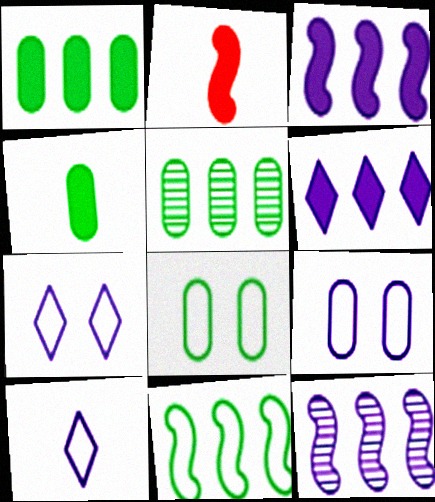[[2, 5, 7], 
[4, 5, 8]]